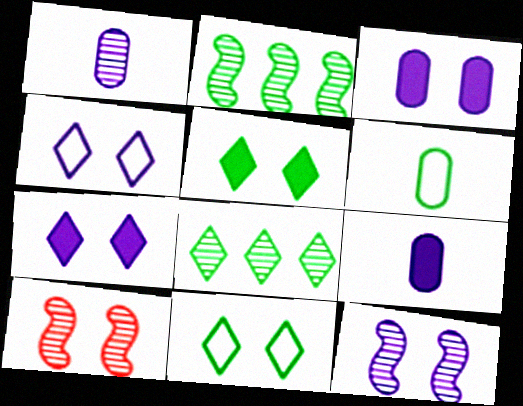[[1, 8, 10], 
[2, 5, 6], 
[3, 4, 12], 
[3, 10, 11]]